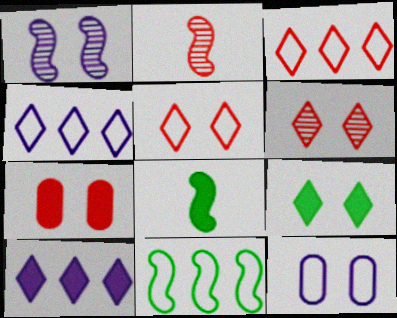[[2, 3, 7], 
[7, 8, 10]]